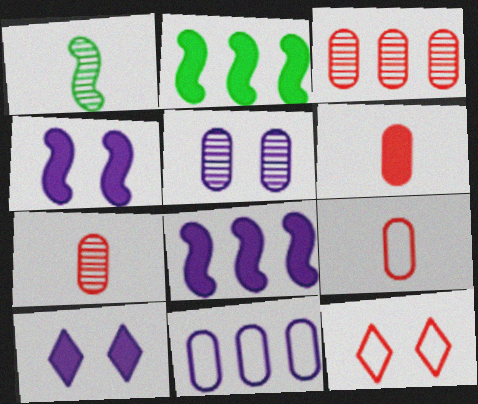[[2, 6, 10], 
[6, 7, 9]]